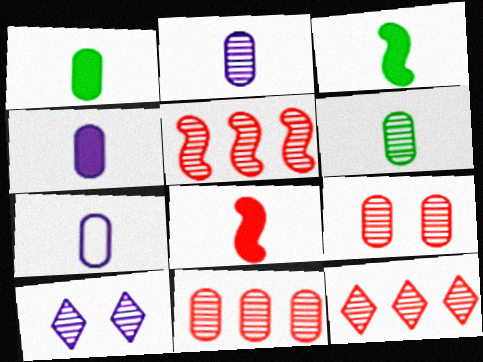[[2, 4, 7], 
[5, 6, 10], 
[5, 11, 12]]